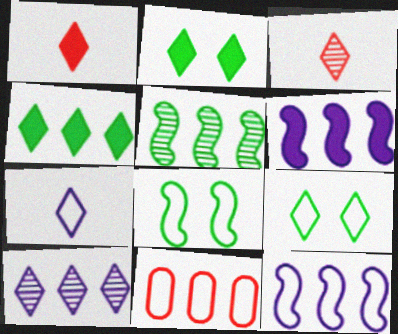[[1, 9, 10], 
[7, 8, 11]]